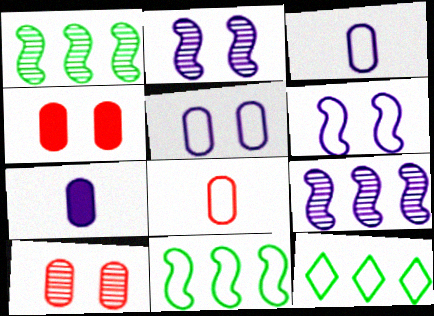[[6, 8, 12]]